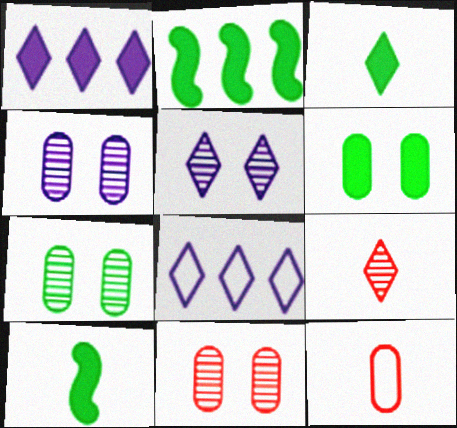[[2, 3, 6], 
[2, 5, 12], 
[4, 7, 11], 
[8, 10, 11]]